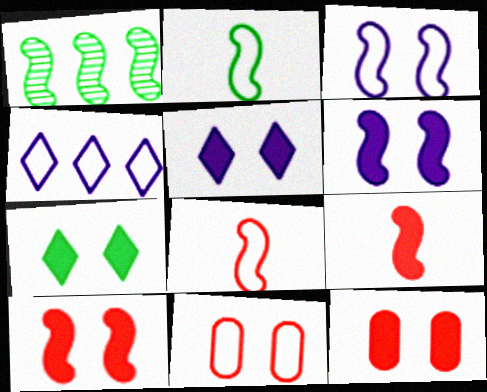[[1, 3, 9], 
[1, 6, 8], 
[2, 4, 11], 
[6, 7, 12]]